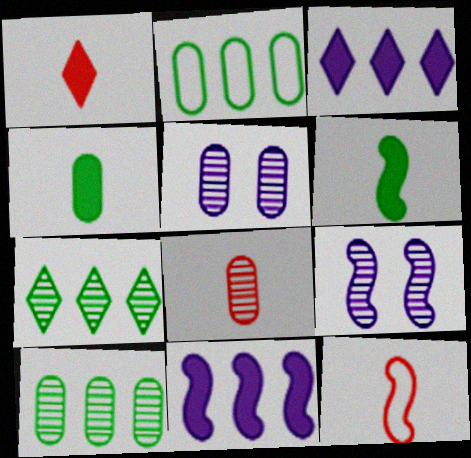[[1, 2, 9], 
[1, 8, 12], 
[5, 8, 10], 
[7, 8, 9]]